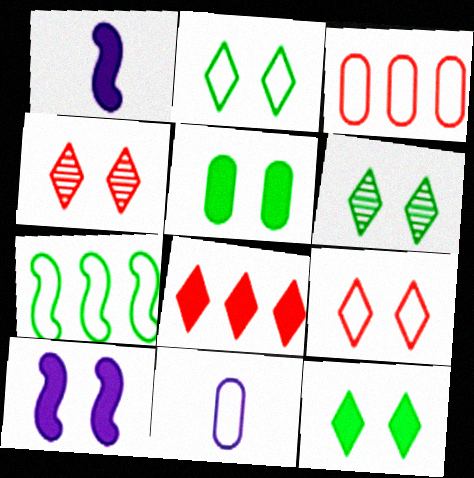[[1, 3, 6], 
[1, 5, 8], 
[2, 6, 12], 
[7, 9, 11]]